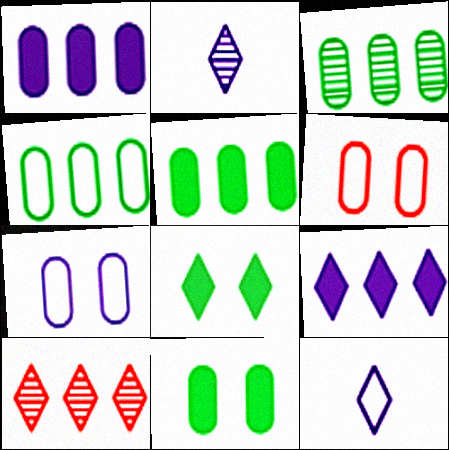[[3, 4, 5], 
[8, 10, 12]]